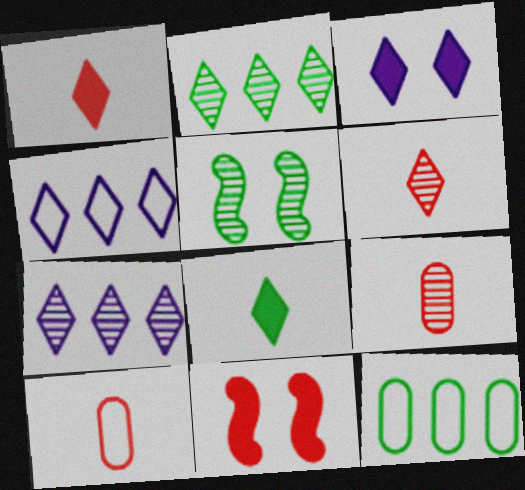[[5, 7, 9], 
[5, 8, 12]]